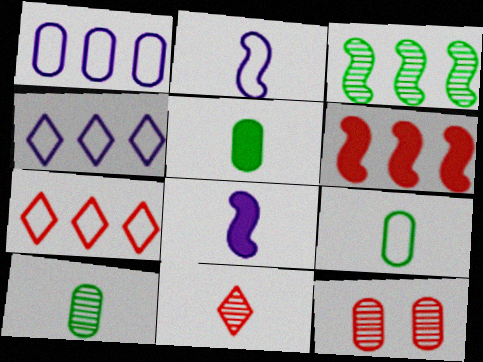[[1, 5, 12], 
[2, 5, 11], 
[5, 9, 10], 
[8, 9, 11]]